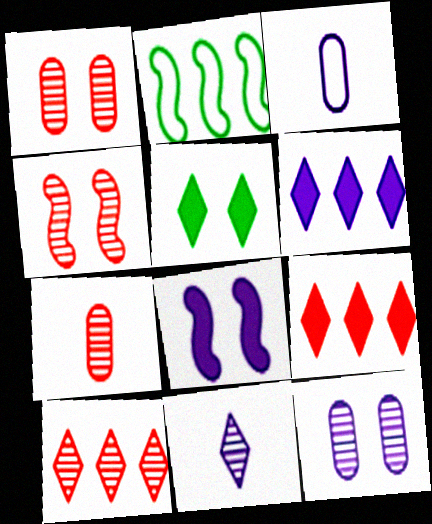[[4, 7, 10]]